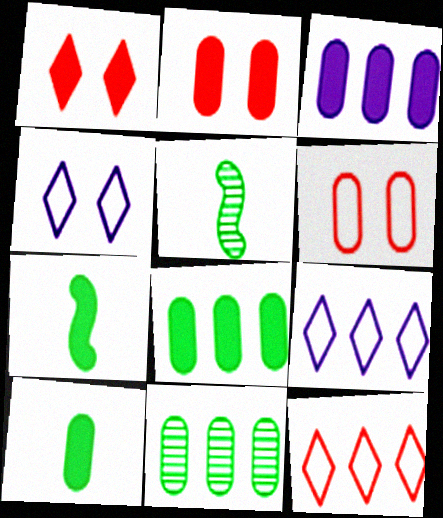[[1, 3, 7], 
[2, 3, 10], 
[2, 5, 9]]